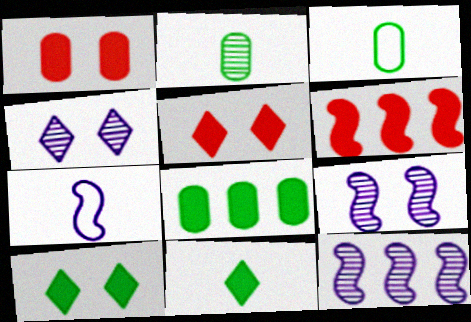[[3, 4, 6], 
[3, 5, 12]]